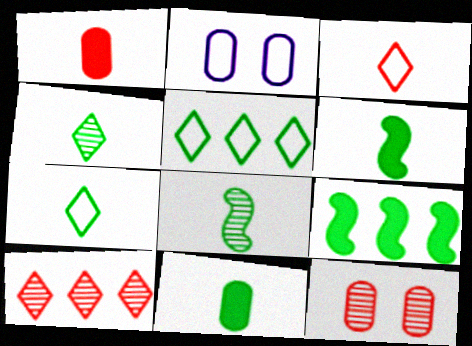[[2, 6, 10], 
[7, 8, 11]]